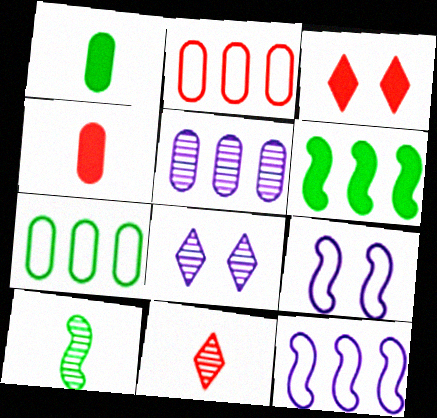[]